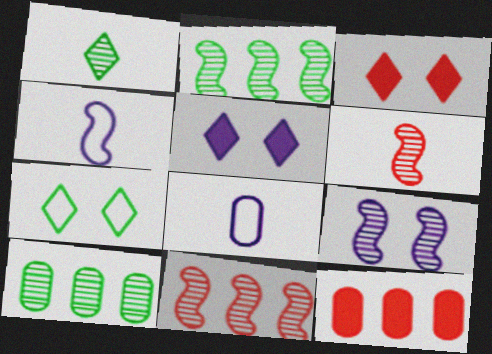[[2, 3, 8], 
[2, 6, 9], 
[3, 4, 10]]